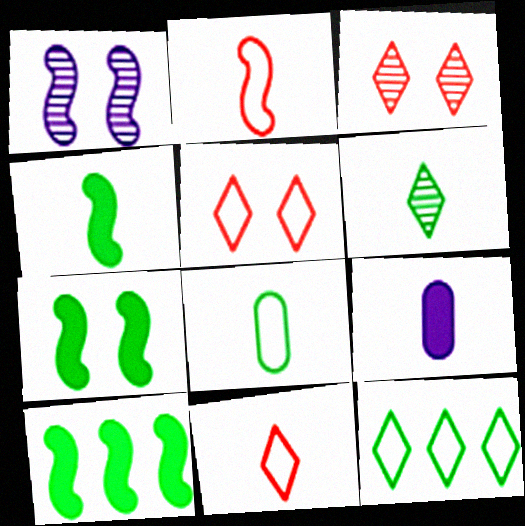[[1, 2, 10], 
[2, 6, 9], 
[4, 6, 8], 
[4, 7, 10]]